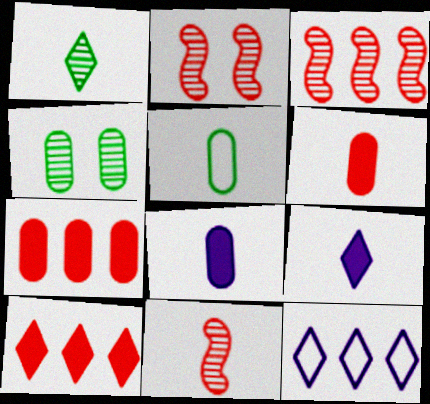[[2, 3, 11], 
[5, 9, 11]]